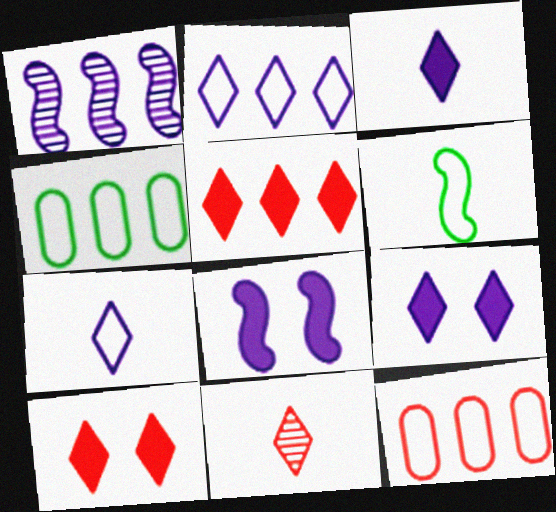[[1, 4, 5], 
[4, 8, 11]]